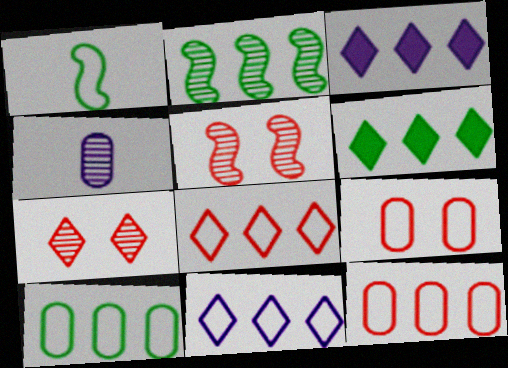[[1, 9, 11], 
[2, 3, 12], 
[2, 4, 7], 
[2, 6, 10]]